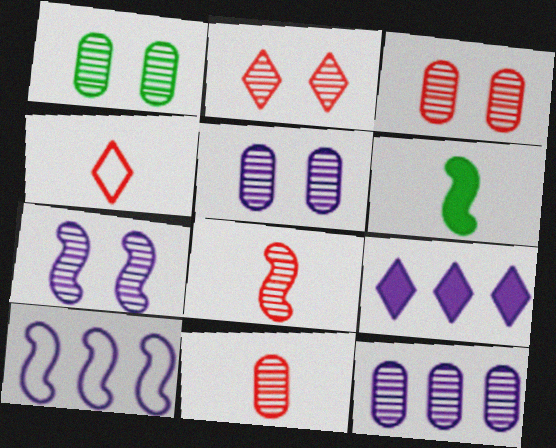[[1, 2, 7], 
[1, 3, 5], 
[1, 11, 12], 
[9, 10, 12]]